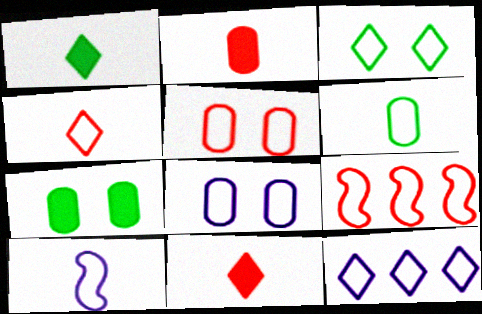[[3, 4, 12], 
[4, 5, 9], 
[4, 6, 10], 
[8, 10, 12]]